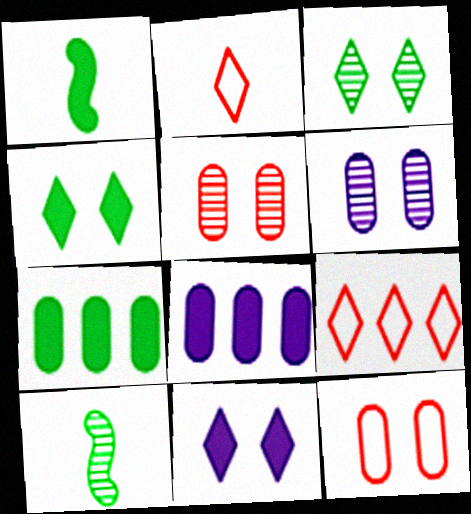[[1, 4, 7], 
[1, 6, 9]]